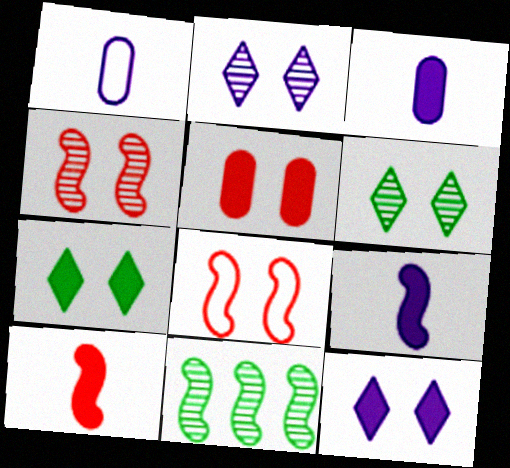[[8, 9, 11]]